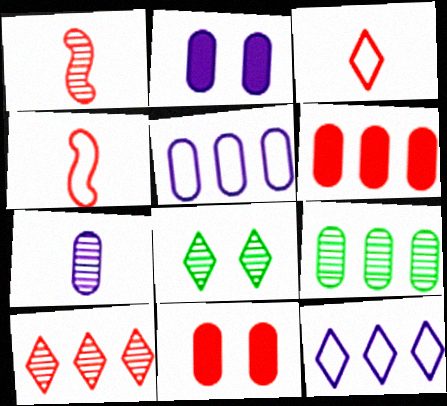[[2, 5, 7], 
[4, 10, 11], 
[5, 6, 9]]